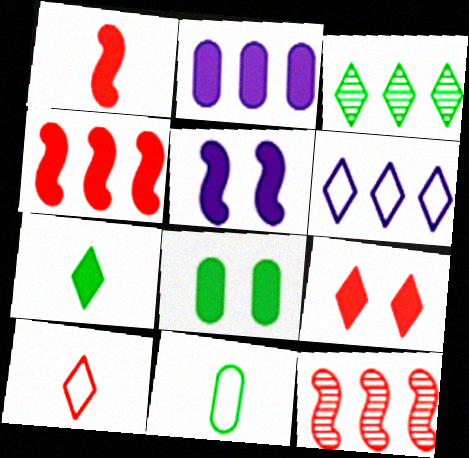[[5, 8, 9]]